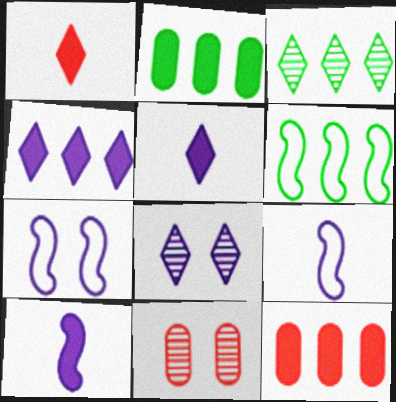[[2, 3, 6], 
[5, 6, 11]]